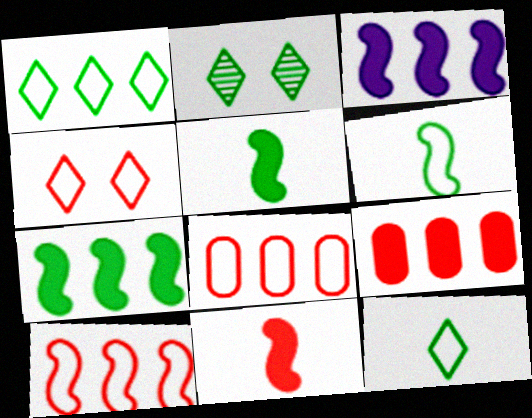[]